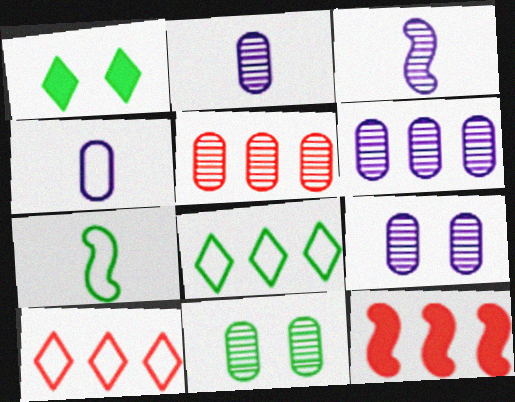[[2, 5, 11], 
[2, 6, 9], 
[5, 10, 12], 
[6, 8, 12]]